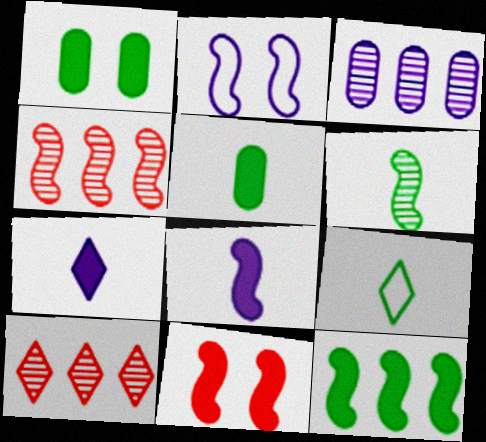[[2, 3, 7], 
[2, 5, 10], 
[3, 9, 11], 
[5, 6, 9], 
[8, 11, 12]]